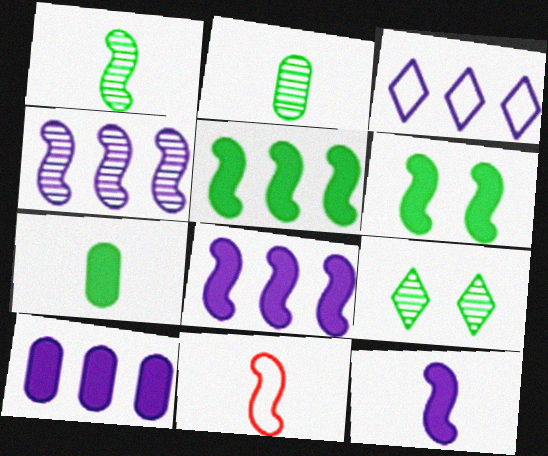[[1, 11, 12], 
[3, 4, 10], 
[4, 6, 11], 
[9, 10, 11]]